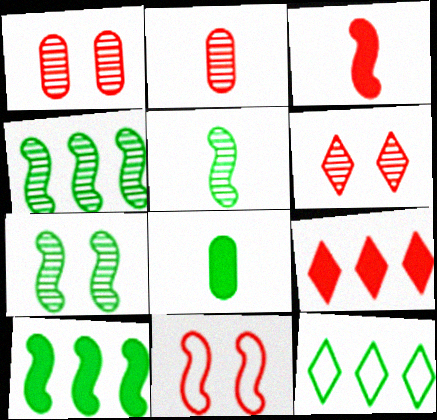[[2, 9, 11], 
[4, 5, 7], 
[7, 8, 12]]